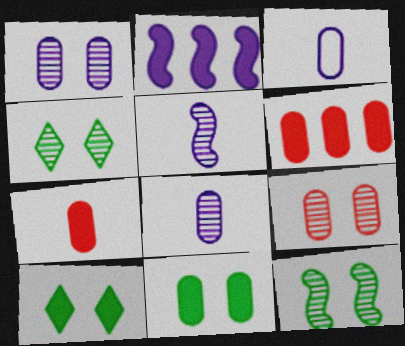[[2, 7, 10]]